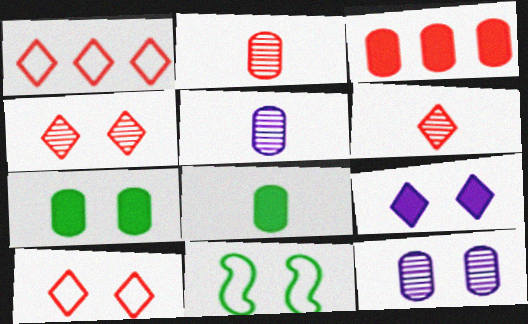[]